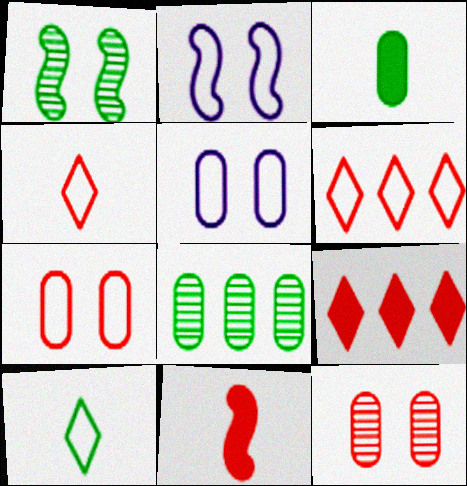[[6, 11, 12]]